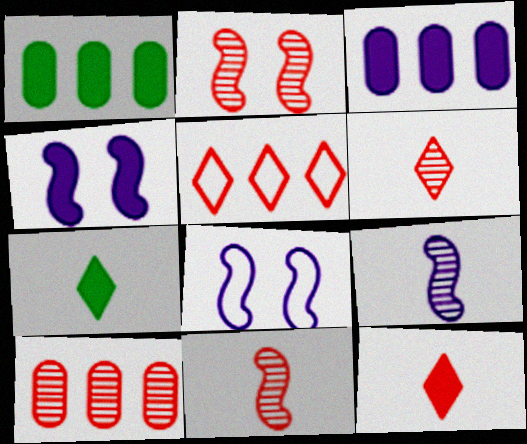[[1, 4, 12], 
[1, 6, 8], 
[2, 6, 10], 
[7, 8, 10]]